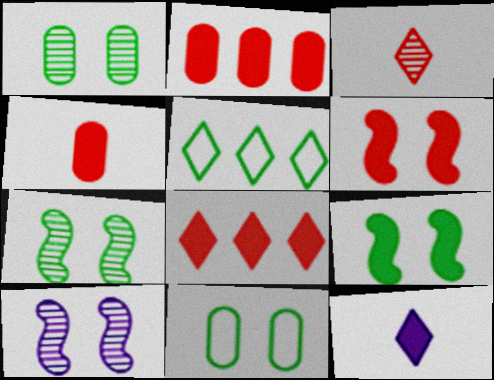[[2, 9, 12], 
[4, 5, 10], 
[4, 6, 8]]